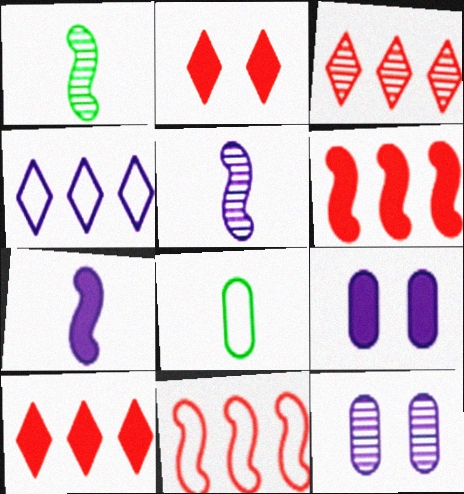[[1, 3, 12], 
[4, 5, 9], 
[4, 7, 12]]